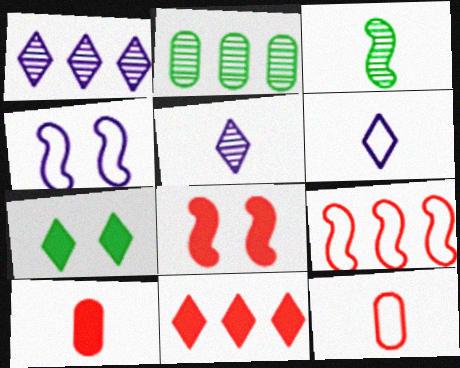[[2, 6, 8], 
[3, 6, 10], 
[8, 10, 11]]